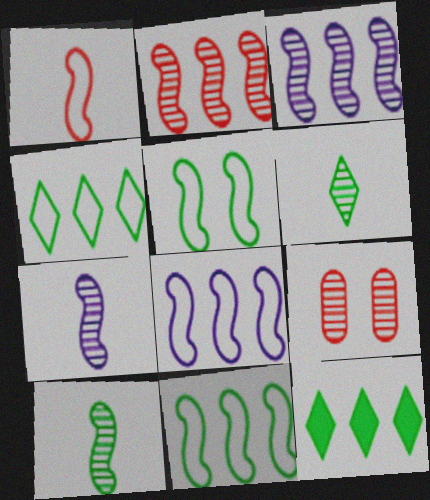[[1, 5, 8], 
[3, 6, 9]]